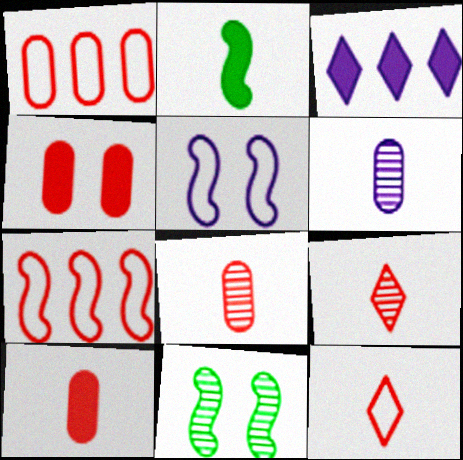[[1, 4, 8], 
[2, 3, 4], 
[2, 6, 12], 
[3, 5, 6], 
[4, 7, 9]]